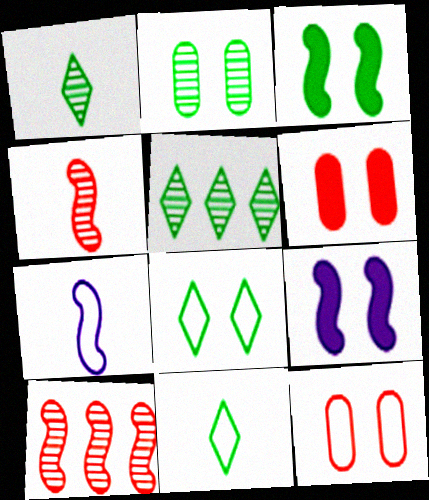[[2, 3, 8], 
[3, 7, 10], 
[5, 6, 7]]